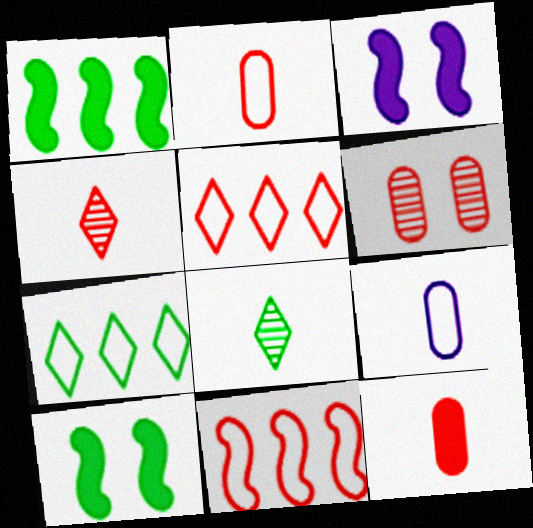[]